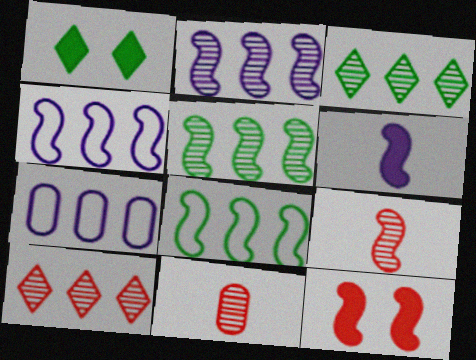[[1, 4, 11], 
[1, 7, 9]]